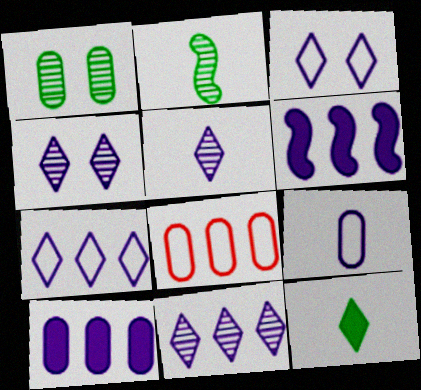[[4, 5, 11], 
[4, 6, 9]]